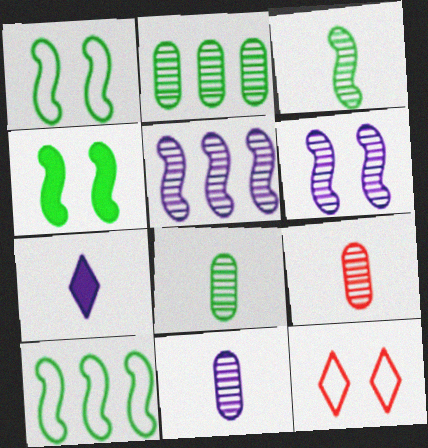[[3, 4, 10], 
[8, 9, 11]]